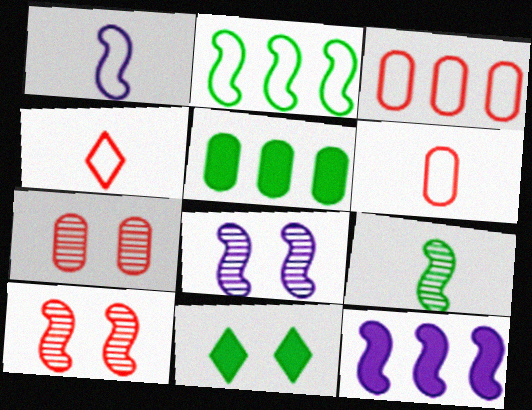[[1, 8, 12], 
[4, 5, 8]]